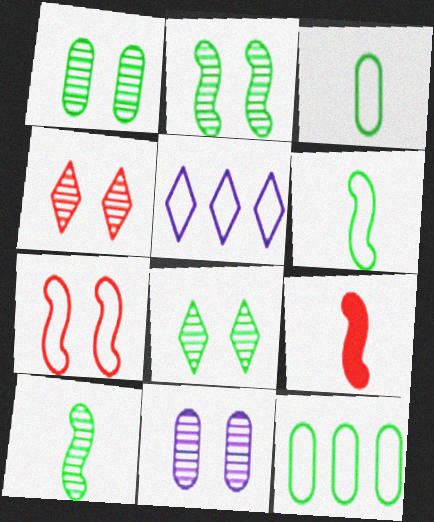[[1, 2, 8], 
[1, 5, 9], 
[2, 4, 11], 
[3, 5, 7]]